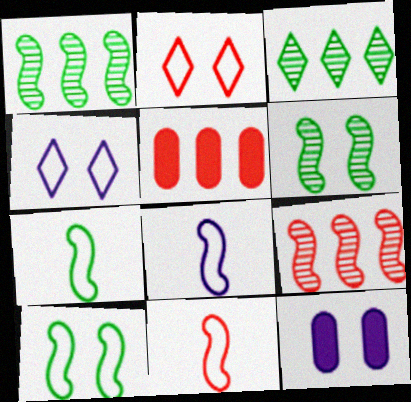[[2, 6, 12], 
[3, 11, 12], 
[7, 8, 11]]